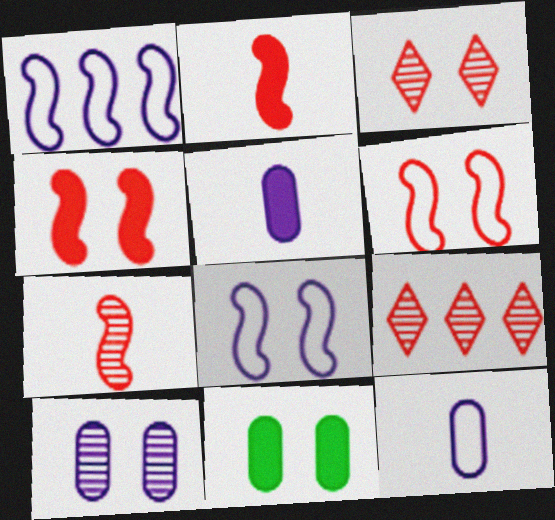[[3, 8, 11]]